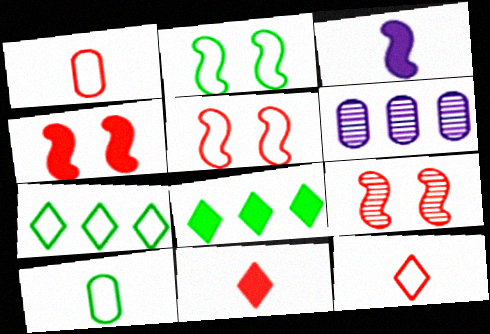[[2, 6, 11], 
[2, 7, 10], 
[4, 5, 9]]